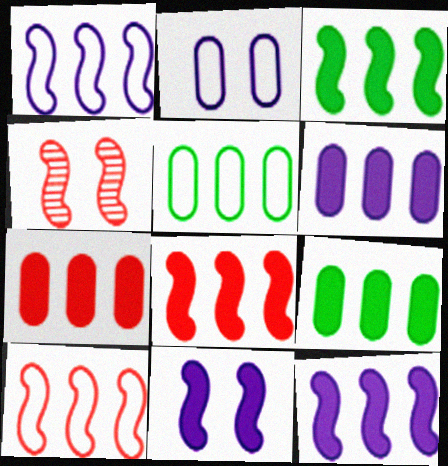[[3, 8, 12], 
[6, 7, 9]]